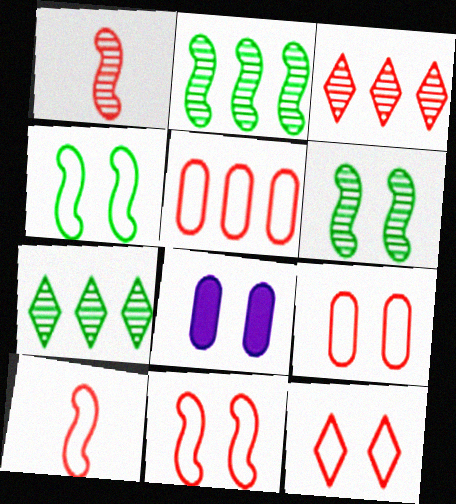[[5, 10, 12], 
[6, 8, 12], 
[7, 8, 10], 
[9, 11, 12]]